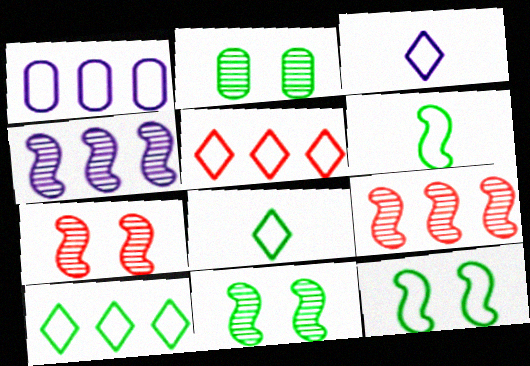[]